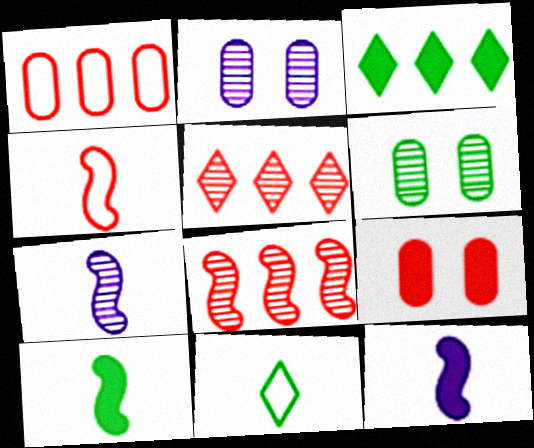[[2, 3, 4], 
[3, 9, 12], 
[4, 5, 9], 
[4, 7, 10], 
[5, 6, 7]]